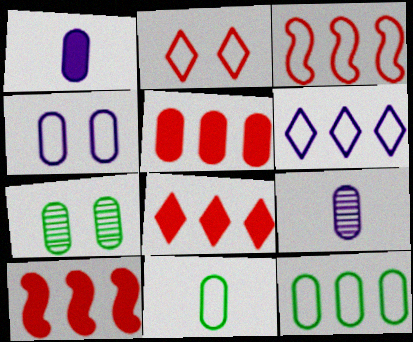[[3, 6, 12], 
[5, 8, 10]]